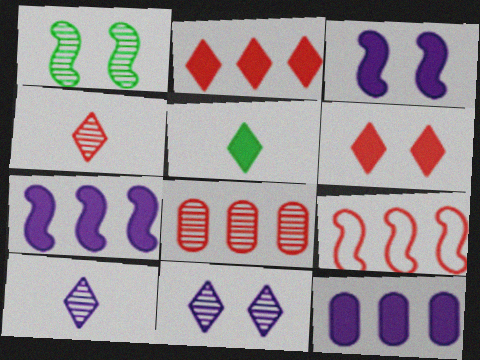[[1, 8, 10], 
[2, 8, 9]]